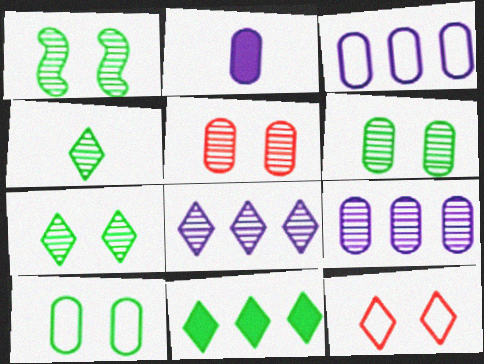[[1, 6, 7]]